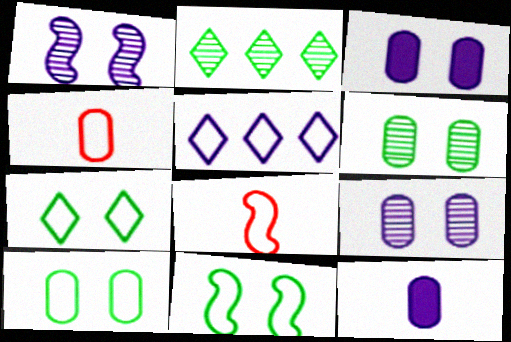[[1, 5, 12], 
[2, 3, 8], 
[4, 5, 11], 
[5, 8, 10], 
[7, 10, 11]]